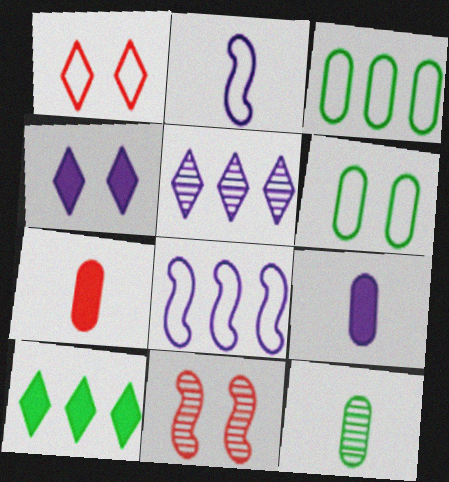[[1, 2, 3], 
[4, 6, 11], 
[5, 11, 12]]